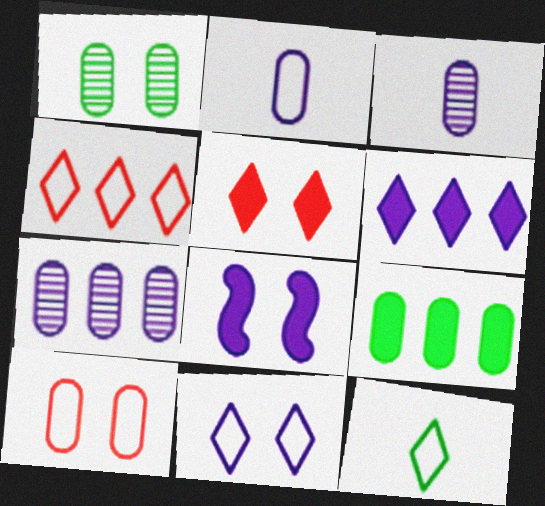[[3, 9, 10], 
[4, 11, 12]]